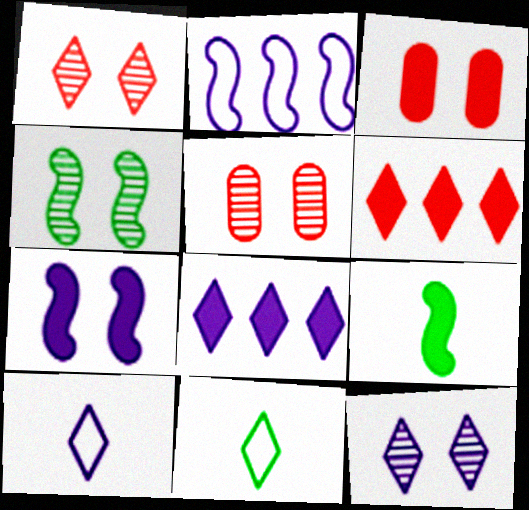[[1, 8, 11], 
[3, 8, 9], 
[4, 5, 12], 
[6, 11, 12], 
[8, 10, 12]]